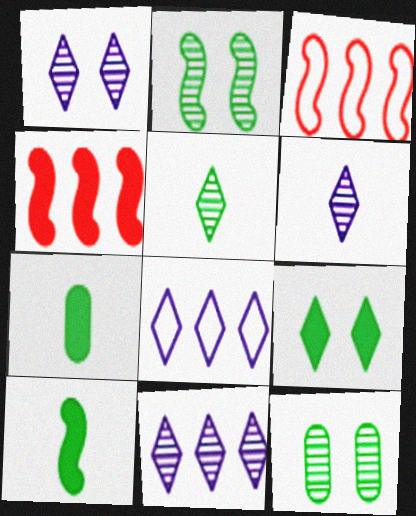[[1, 3, 7], 
[1, 6, 11]]